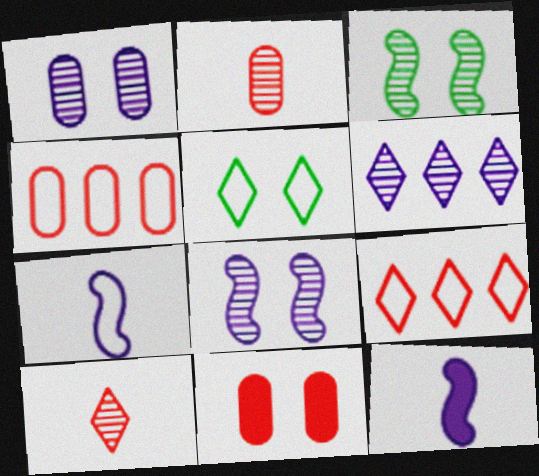[[2, 3, 6], 
[2, 4, 11], 
[4, 5, 7], 
[5, 8, 11]]